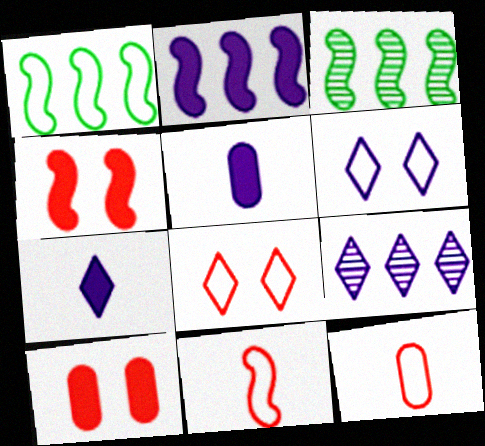[[1, 6, 12], 
[3, 5, 8], 
[6, 7, 9]]